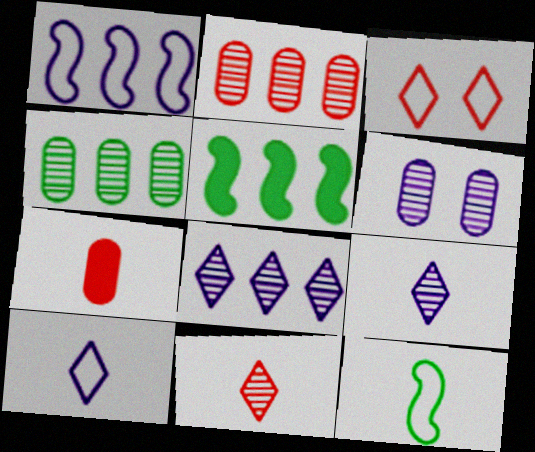[[7, 9, 12]]